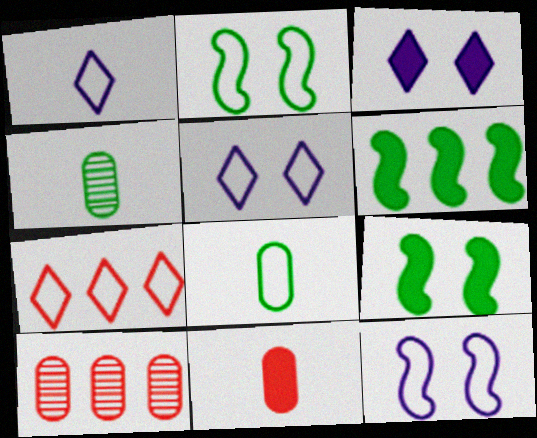[[1, 9, 10], 
[3, 6, 11], 
[7, 8, 12]]